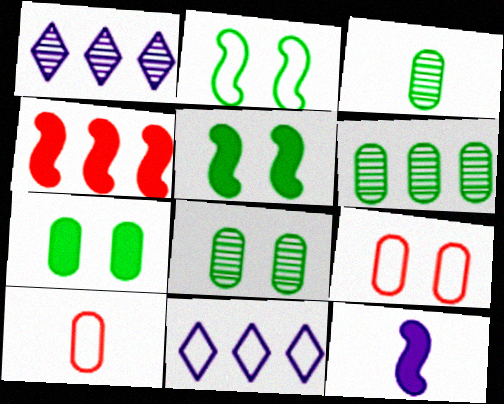[[1, 5, 10], 
[2, 10, 11], 
[3, 6, 8], 
[4, 5, 12], 
[4, 6, 11]]